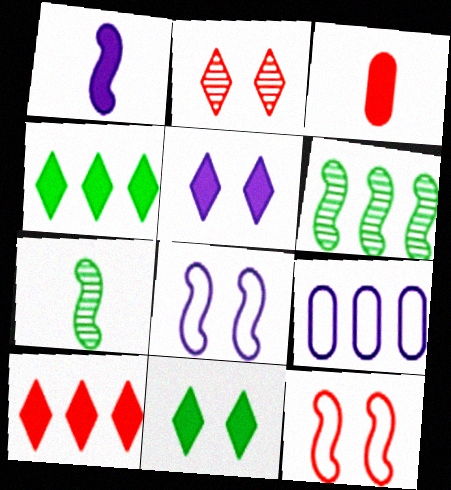[[1, 6, 12], 
[6, 9, 10]]